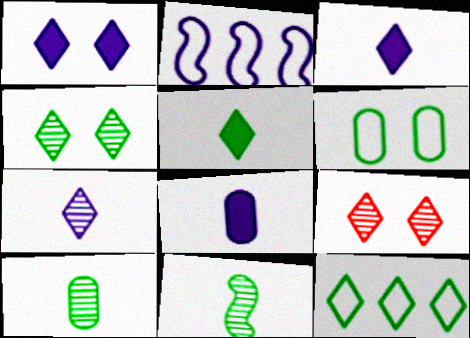[[3, 9, 12], 
[4, 5, 12]]